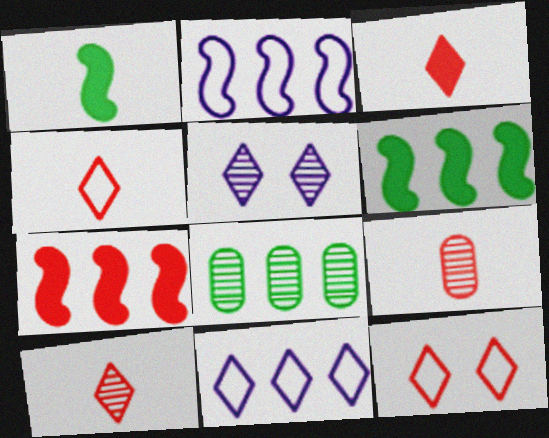[[3, 4, 10], 
[7, 8, 11], 
[7, 9, 12]]